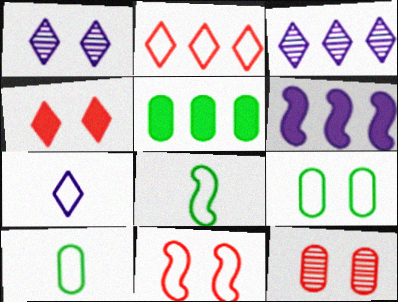[[4, 11, 12]]